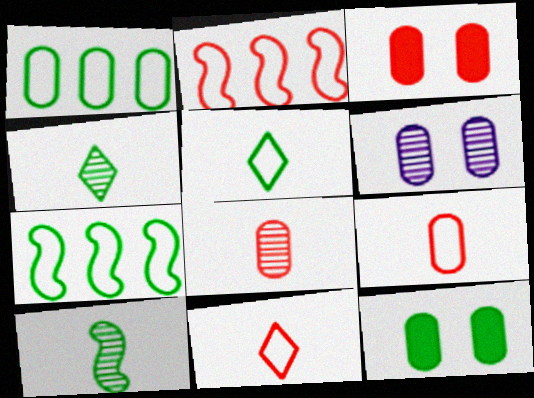[[4, 7, 12]]